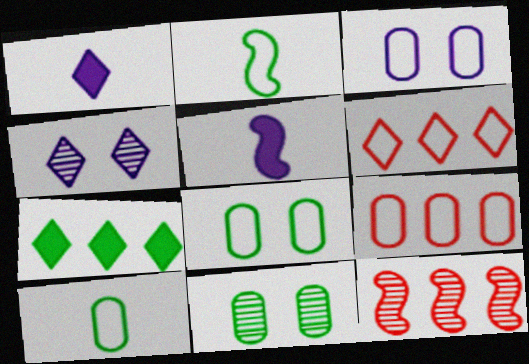[[1, 8, 12], 
[2, 3, 6], 
[2, 7, 11], 
[3, 9, 10], 
[5, 6, 11]]